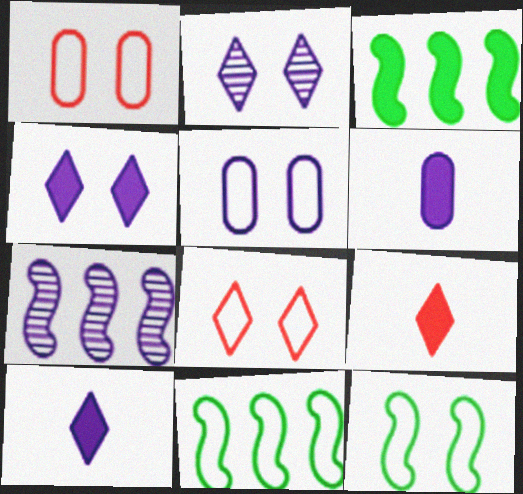[[5, 7, 10], 
[5, 8, 12]]